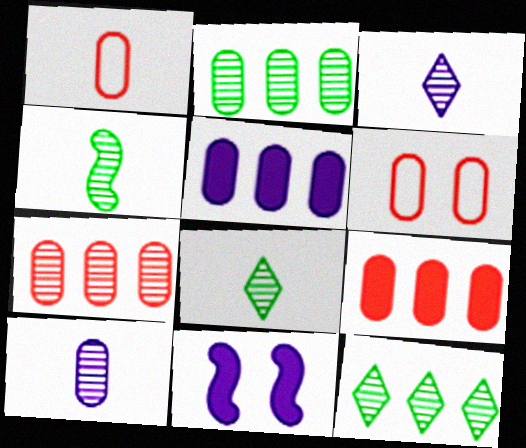[[1, 11, 12]]